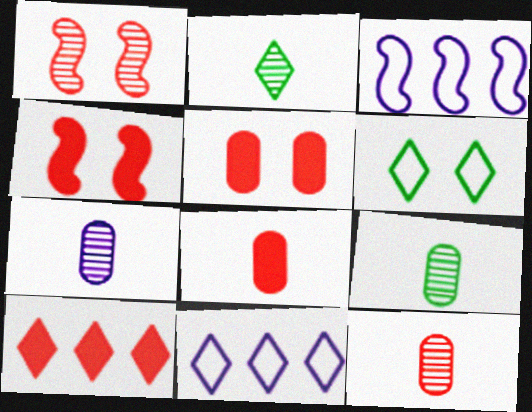[[2, 3, 5], 
[4, 8, 10], 
[4, 9, 11], 
[7, 9, 12]]